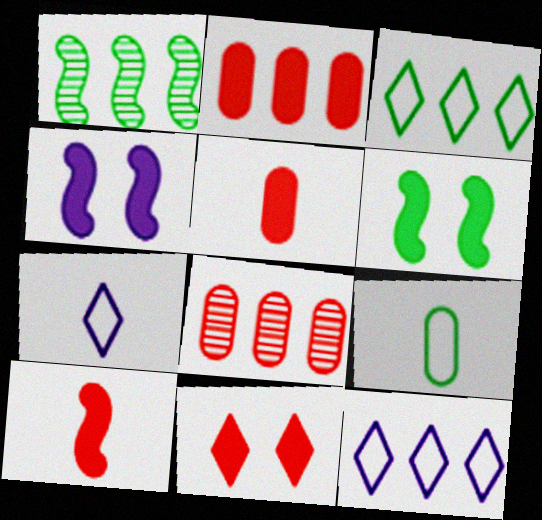[[1, 2, 12], 
[2, 10, 11], 
[6, 7, 8]]